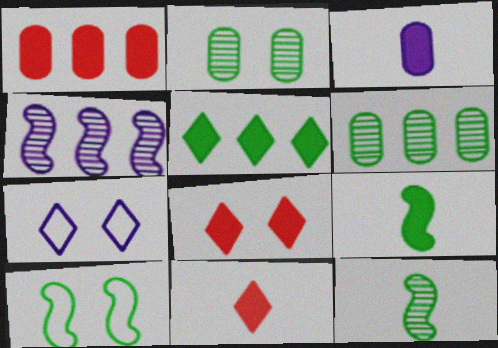[[1, 7, 12], 
[3, 4, 7], 
[3, 9, 11]]